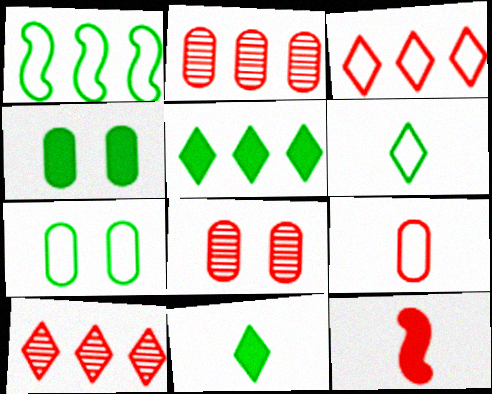[[1, 6, 7], 
[3, 8, 12]]